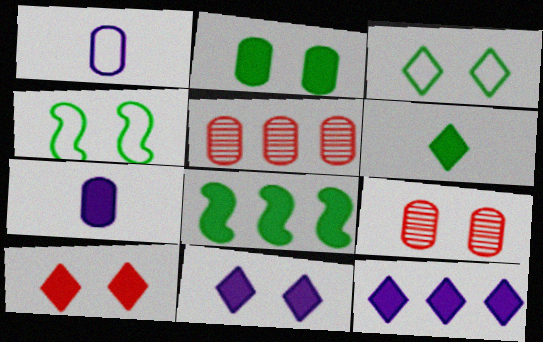[[1, 2, 5], 
[2, 6, 8], 
[4, 9, 11], 
[6, 10, 12], 
[7, 8, 10]]